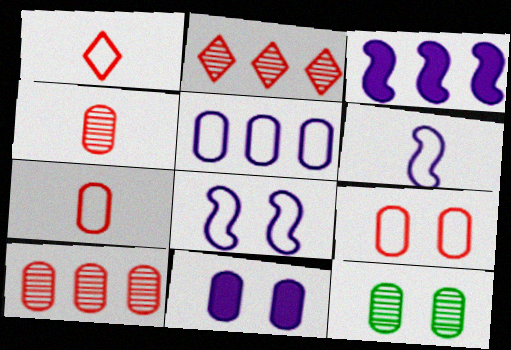[[1, 3, 12], 
[9, 11, 12]]